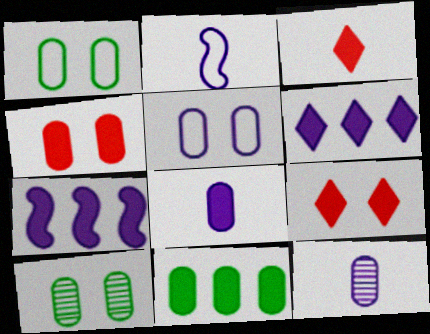[[4, 5, 10], 
[4, 8, 11]]